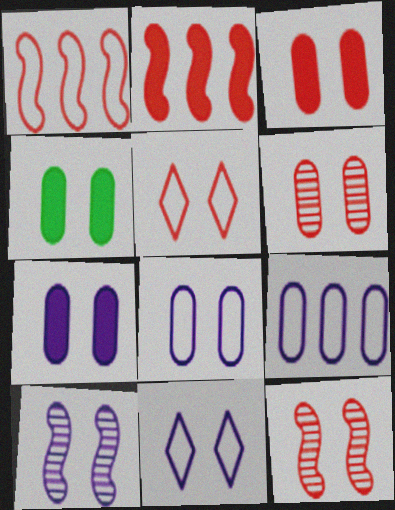[[3, 4, 7], 
[3, 5, 12], 
[4, 5, 10], 
[4, 6, 8], 
[4, 11, 12], 
[7, 10, 11]]